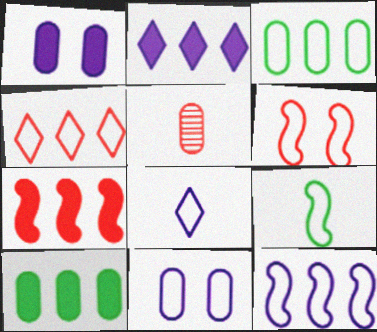[[1, 3, 5], 
[2, 7, 10], 
[3, 4, 12], 
[3, 6, 8], 
[4, 9, 11], 
[5, 10, 11], 
[6, 9, 12], 
[8, 11, 12]]